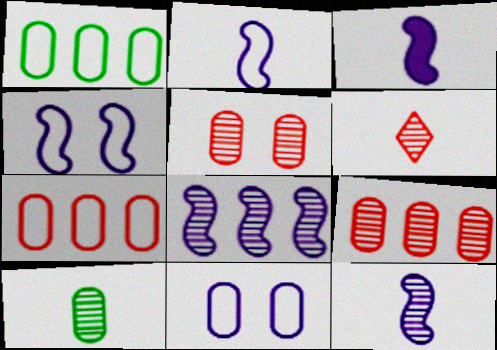[[2, 3, 12], 
[3, 4, 8], 
[6, 10, 12]]